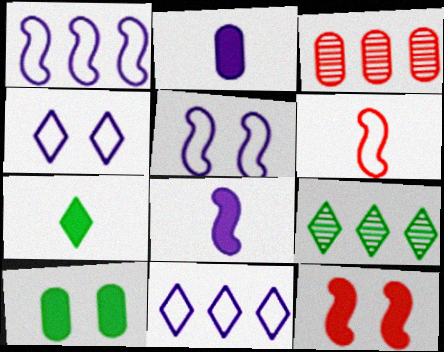[[3, 5, 7]]